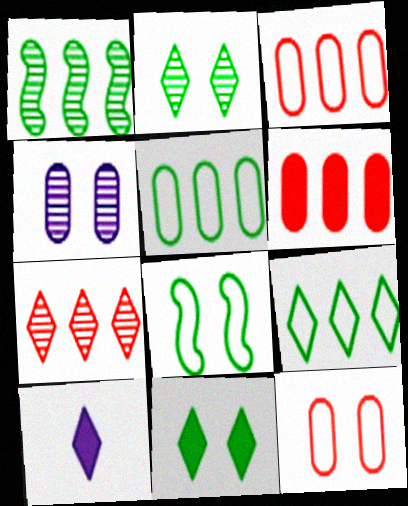[[1, 10, 12]]